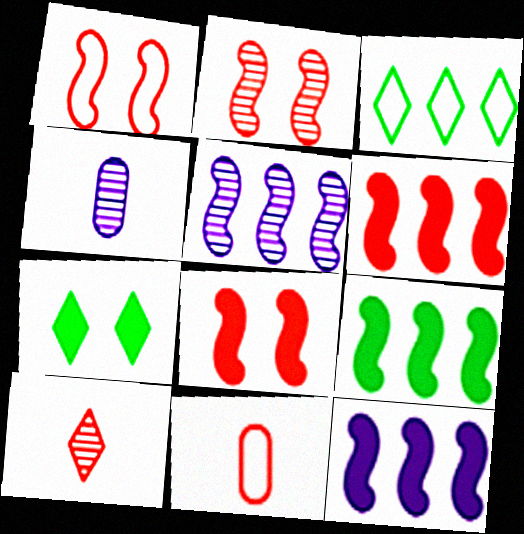[[1, 2, 8], 
[3, 4, 8], 
[5, 7, 11], 
[6, 9, 12]]